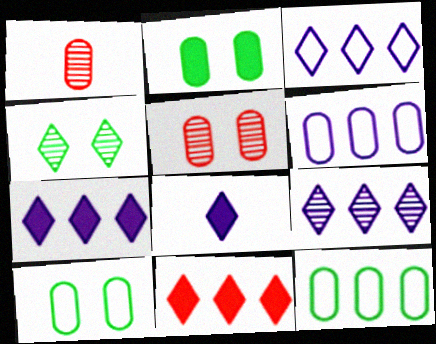[[1, 2, 6], 
[3, 7, 9]]